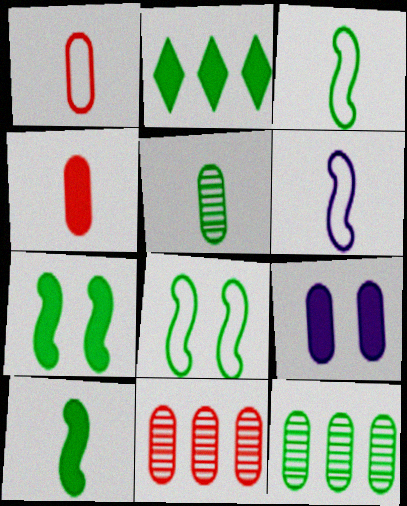[[1, 9, 12], 
[2, 5, 8]]